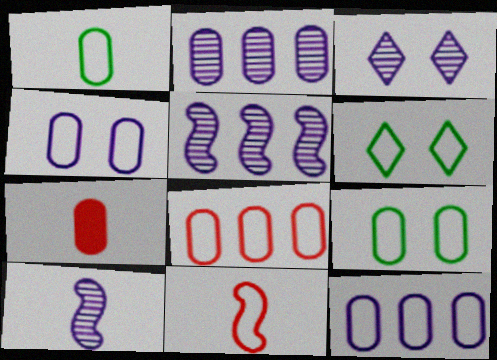[[1, 4, 8], 
[2, 3, 10], 
[2, 7, 9], 
[5, 6, 7], 
[6, 11, 12]]